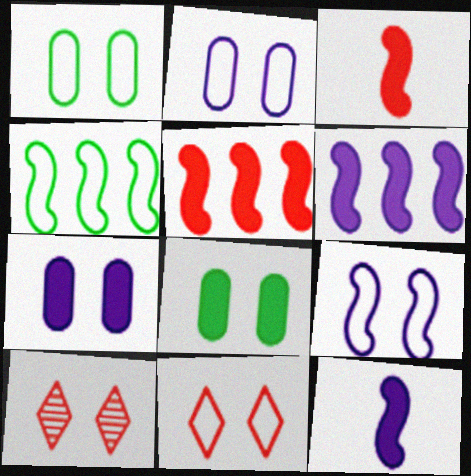[[1, 9, 11], 
[8, 9, 10]]